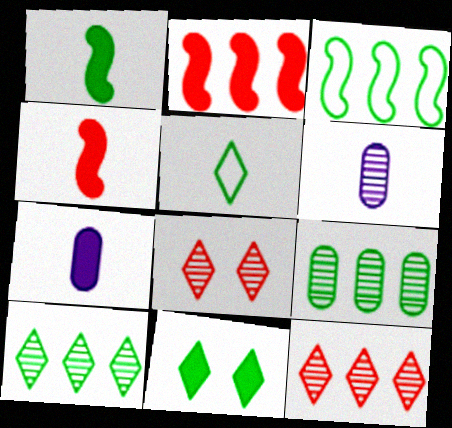[[2, 7, 11], 
[3, 7, 8], 
[4, 5, 6], 
[5, 10, 11]]